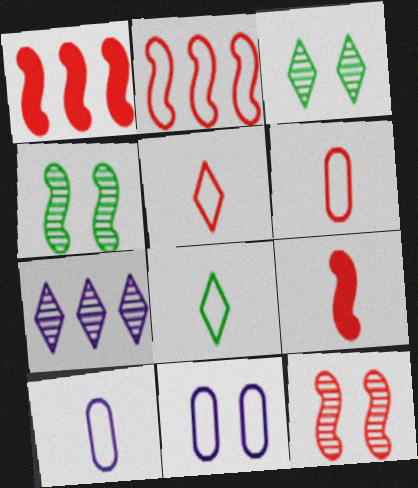[[1, 3, 10], 
[2, 8, 11], 
[2, 9, 12]]